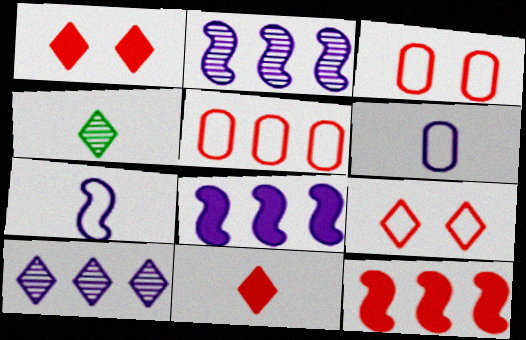[[3, 4, 8]]